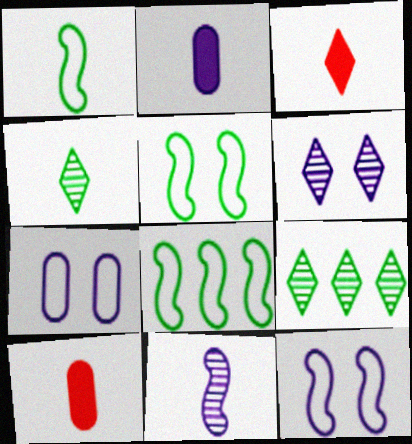[[1, 5, 8], 
[6, 8, 10], 
[9, 10, 12]]